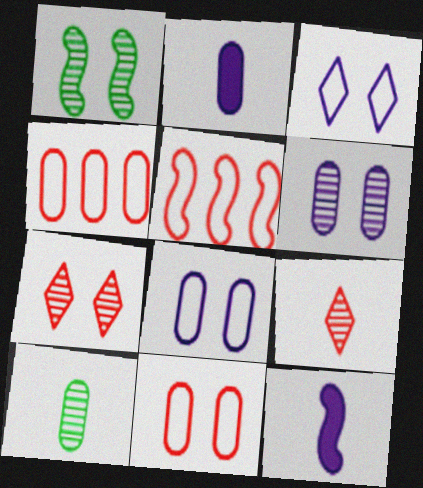[[1, 5, 12], 
[1, 6, 7]]